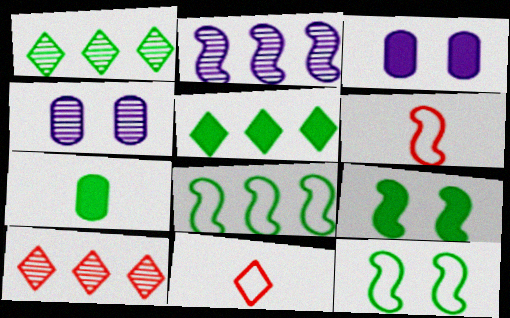[[1, 3, 6], 
[1, 7, 12], 
[2, 6, 9], 
[4, 5, 6], 
[5, 7, 9]]